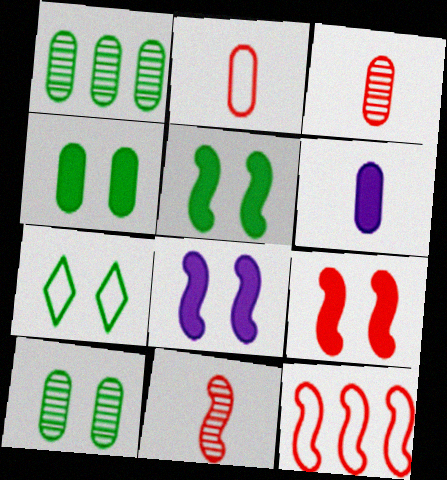[[5, 7, 10], 
[5, 8, 9], 
[9, 11, 12]]